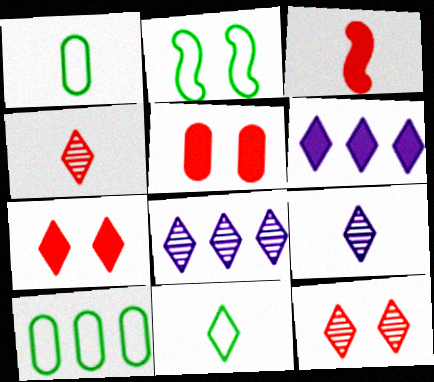[[1, 3, 9], 
[2, 10, 11], 
[6, 11, 12], 
[7, 8, 11]]